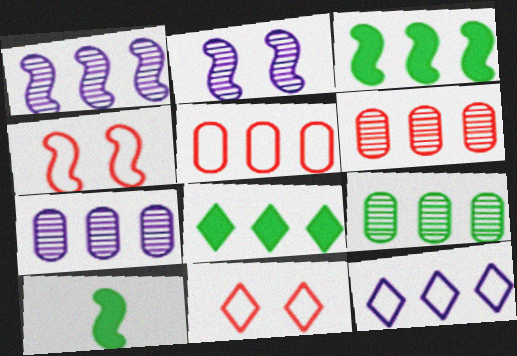[[1, 4, 10], 
[1, 5, 8], 
[3, 6, 12], 
[6, 7, 9], 
[7, 10, 11]]